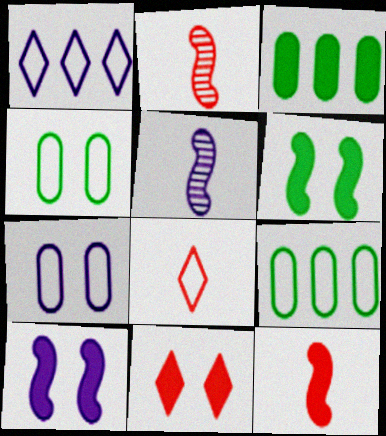[[5, 9, 11]]